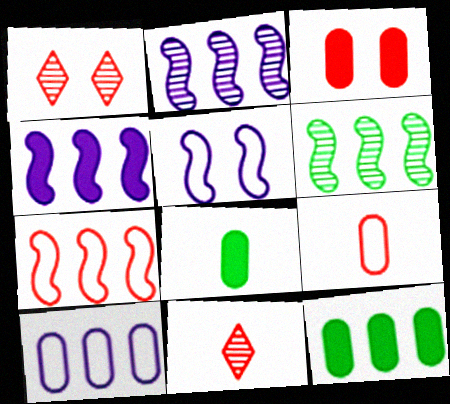[[3, 7, 11], 
[4, 6, 7], 
[5, 11, 12]]